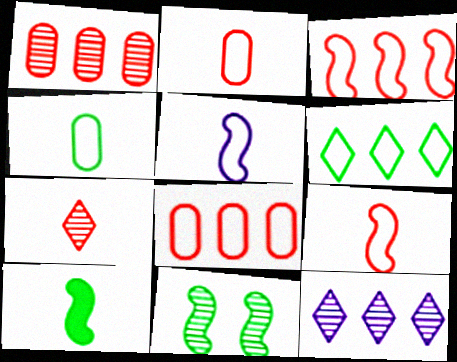[]